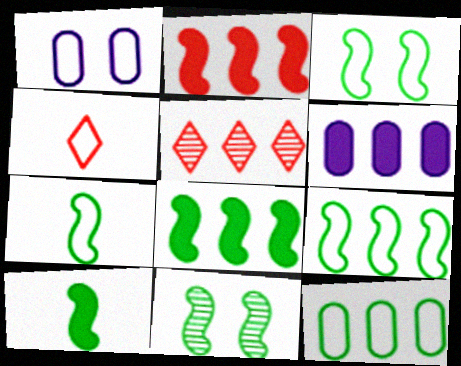[[1, 4, 9], 
[1, 5, 10], 
[3, 7, 9], 
[4, 6, 11], 
[5, 6, 9], 
[7, 8, 11], 
[9, 10, 11]]